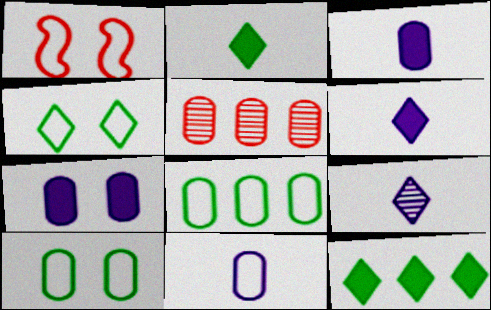[[3, 5, 10]]